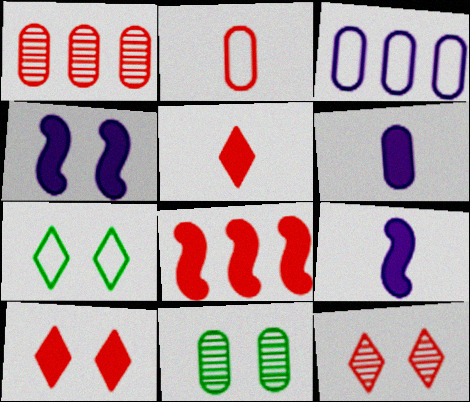[[1, 7, 9], 
[2, 8, 12]]